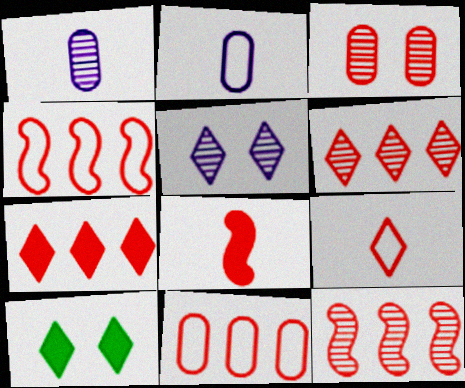[[1, 4, 10], 
[2, 10, 12], 
[7, 11, 12]]